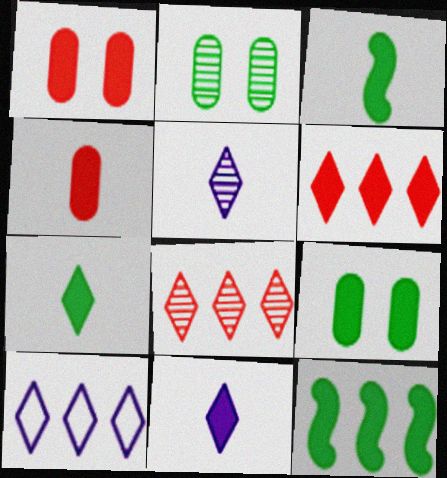[[1, 11, 12], 
[3, 4, 11], 
[7, 9, 12]]